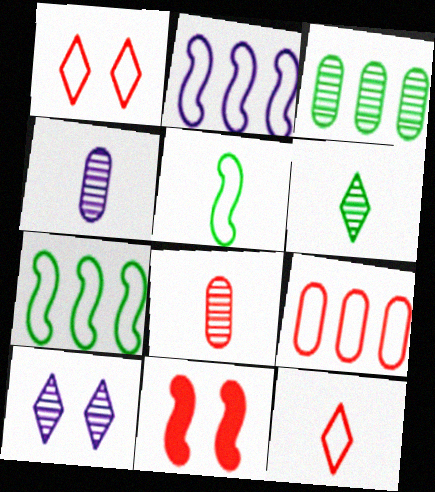[]